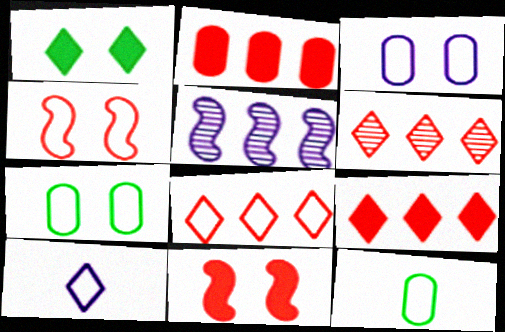[[1, 6, 10], 
[6, 8, 9]]